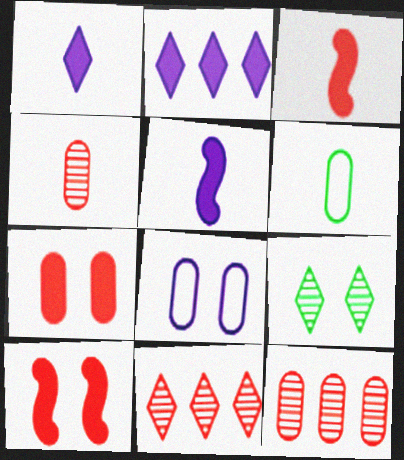[[8, 9, 10]]